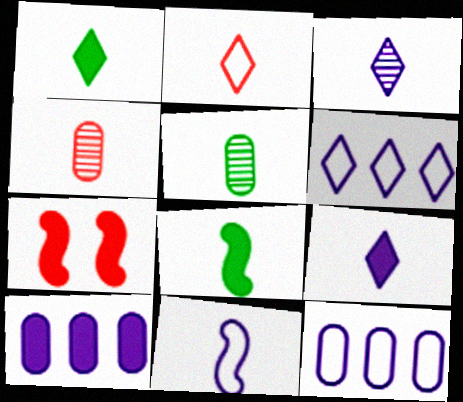[[1, 2, 3], 
[1, 4, 11], 
[1, 7, 10], 
[5, 6, 7]]